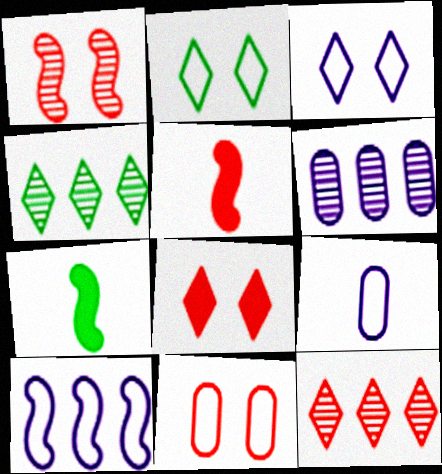[[1, 7, 10], 
[1, 8, 11], 
[2, 5, 6], 
[3, 9, 10], 
[5, 11, 12]]